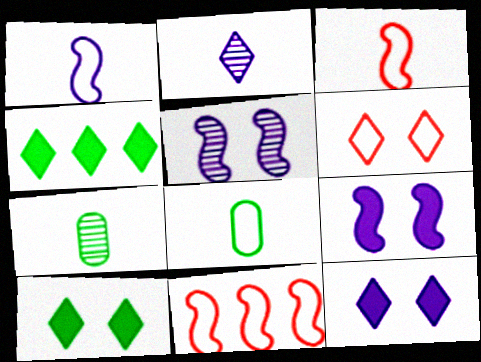[[2, 4, 6], 
[7, 11, 12]]